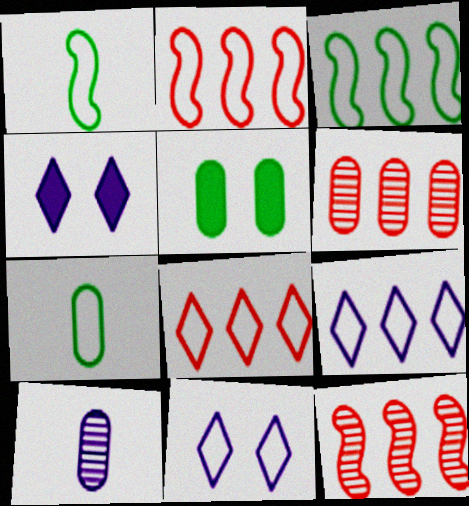[[1, 4, 6], 
[2, 7, 11], 
[4, 7, 12]]